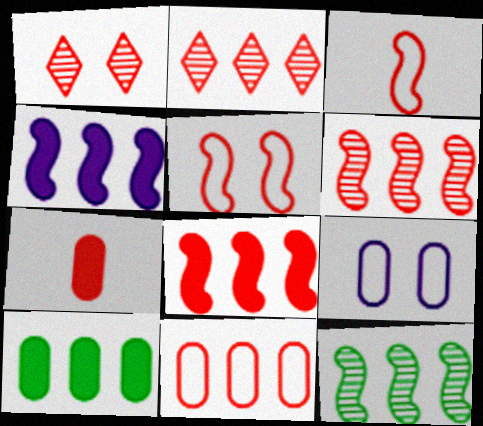[[2, 5, 7], 
[2, 8, 11]]